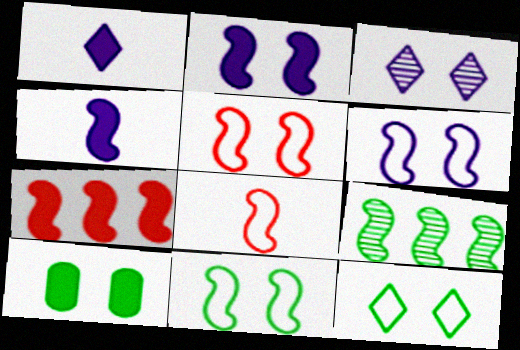[[1, 7, 10], 
[2, 8, 9], 
[3, 5, 10], 
[4, 5, 9], 
[5, 6, 11]]